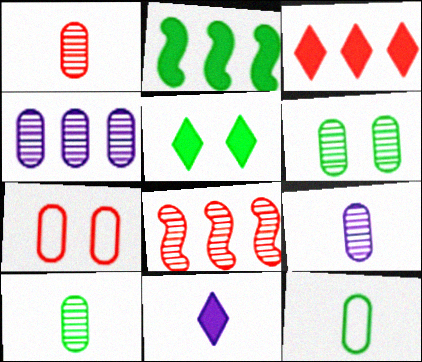[[1, 4, 6], 
[1, 9, 10], 
[3, 5, 11]]